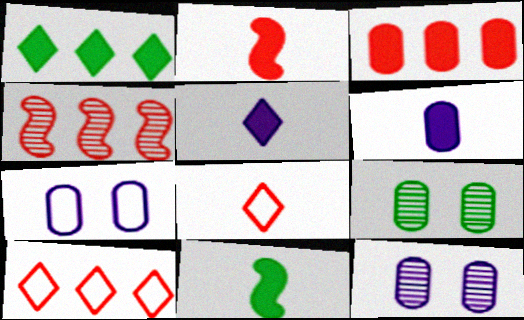[[3, 4, 10], 
[10, 11, 12]]